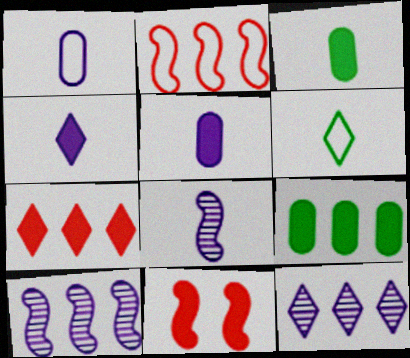[[1, 4, 8], 
[2, 9, 12], 
[4, 9, 11]]